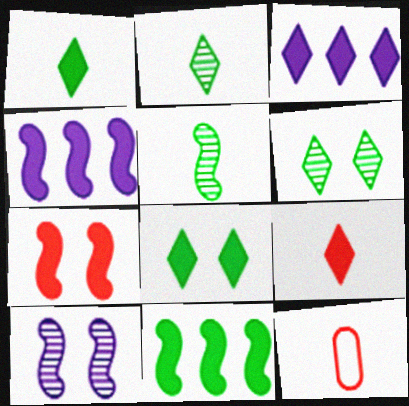[[3, 8, 9], 
[4, 6, 12]]